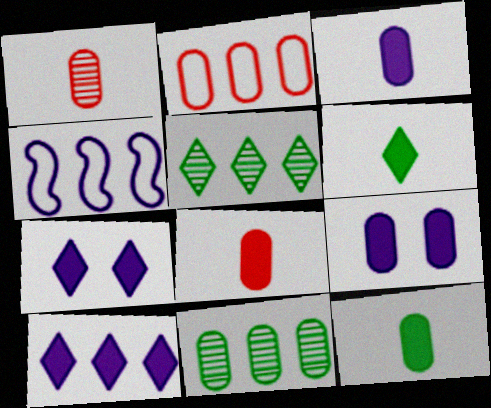[[3, 8, 12]]